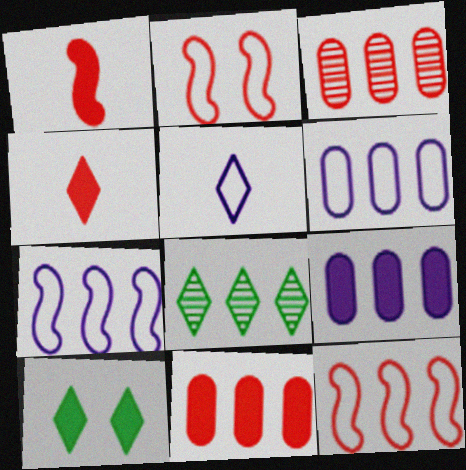[[1, 9, 10], 
[2, 3, 4], 
[7, 8, 11], 
[8, 9, 12]]